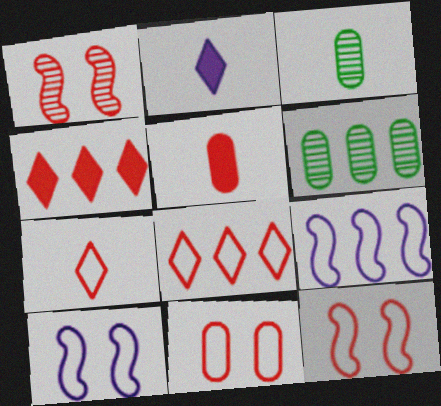[[1, 5, 8], 
[2, 6, 12], 
[3, 4, 10], 
[4, 6, 9]]